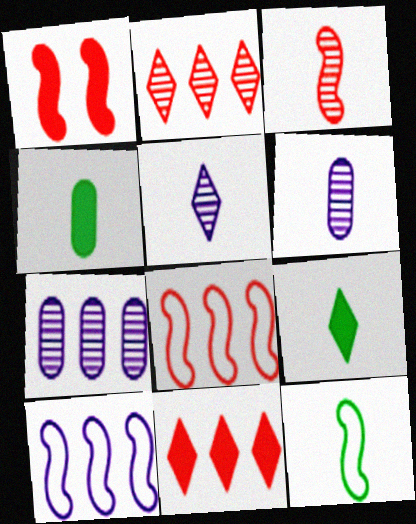[[1, 3, 8]]